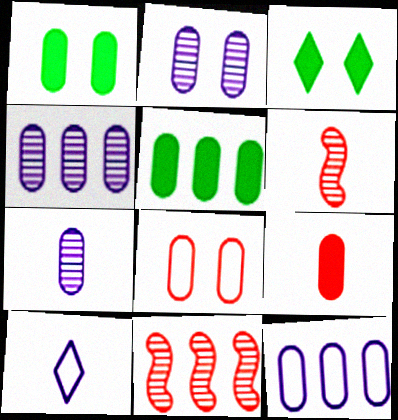[[1, 2, 8], 
[1, 10, 11], 
[2, 4, 7], 
[3, 6, 12], 
[5, 7, 8]]